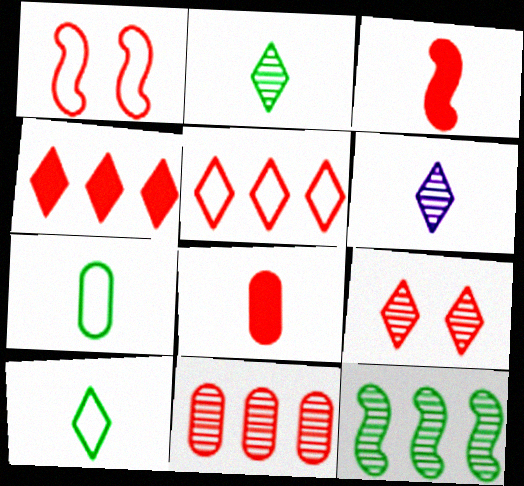[[3, 6, 7]]